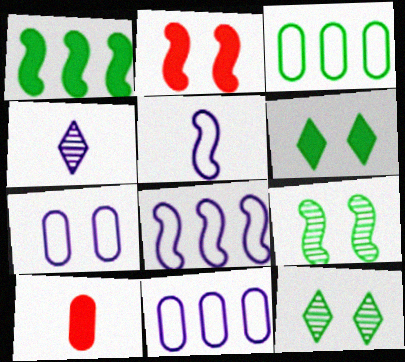[[2, 3, 4], 
[2, 7, 12], 
[8, 10, 12]]